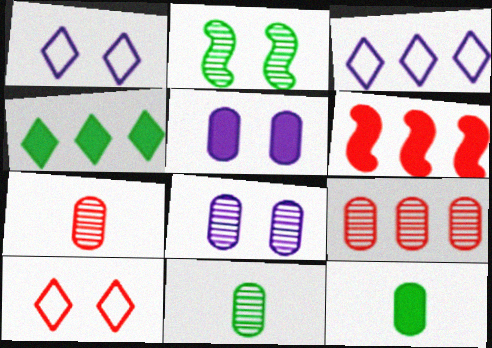[[1, 6, 11], 
[2, 5, 10], 
[6, 7, 10], 
[8, 9, 11]]